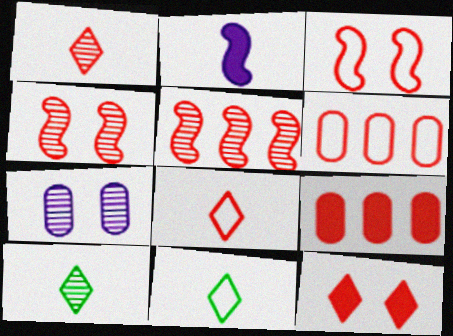[[1, 3, 9], 
[3, 6, 8], 
[4, 8, 9], 
[5, 7, 10]]